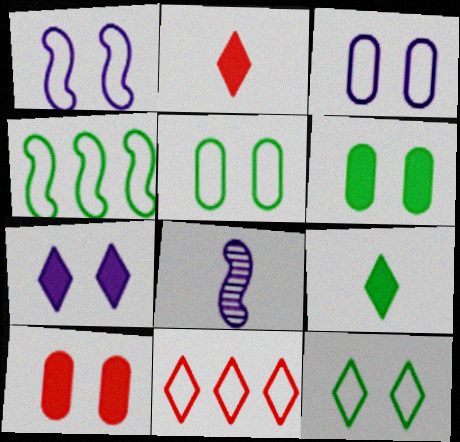[[6, 8, 11]]